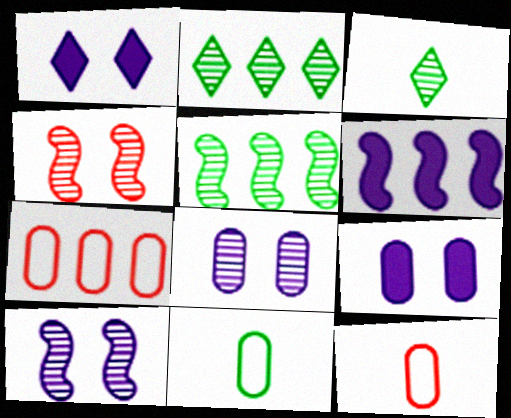[[1, 5, 12], 
[2, 6, 7]]